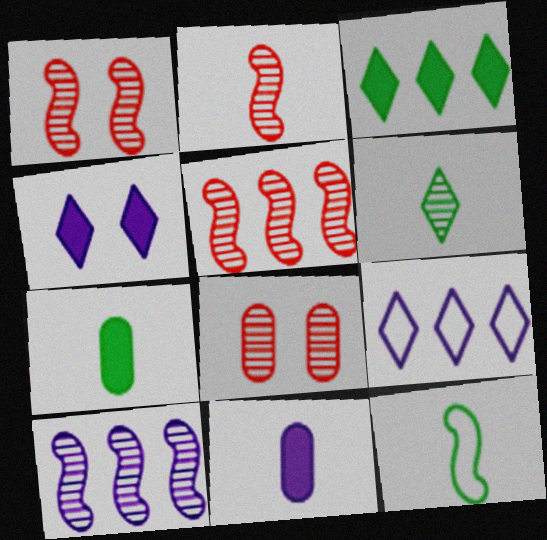[[1, 2, 5], 
[1, 7, 9], 
[6, 7, 12], 
[6, 8, 10]]